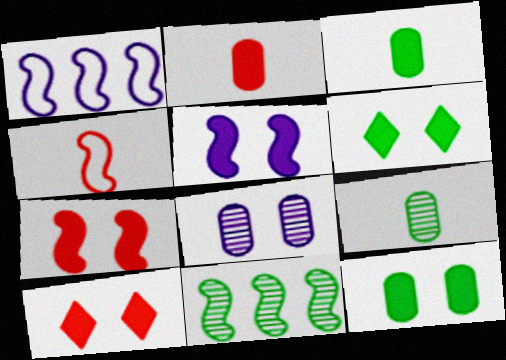[[1, 9, 10], 
[4, 5, 11], 
[5, 10, 12]]